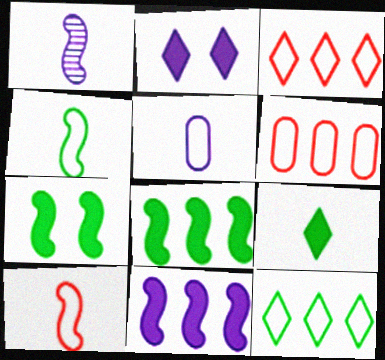[]